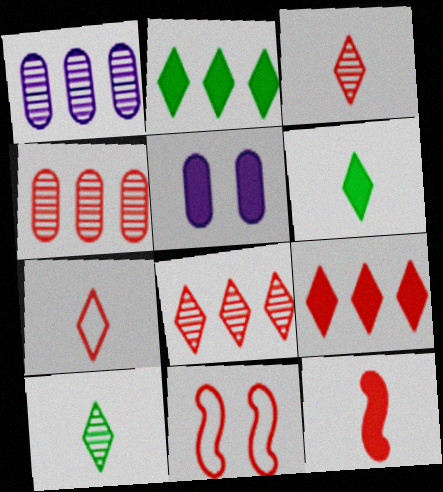[[1, 6, 11], 
[2, 5, 12]]